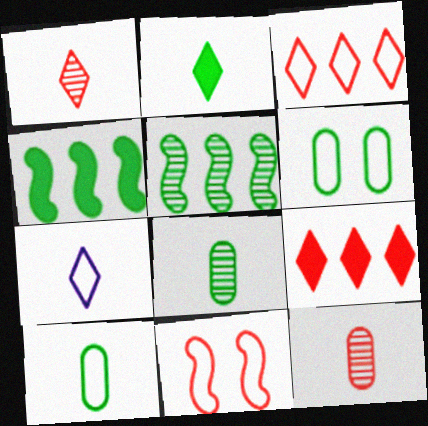[[1, 2, 7], 
[2, 5, 6], 
[9, 11, 12]]